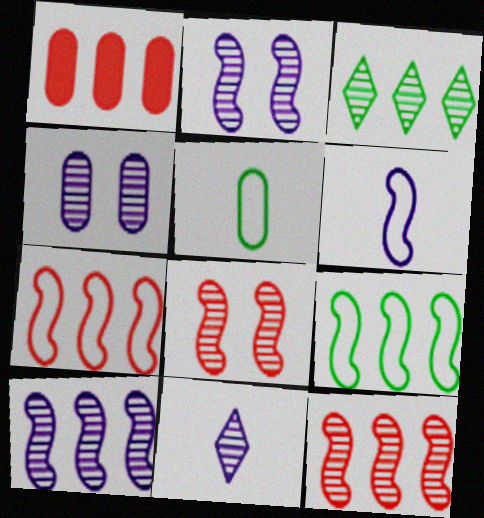[[1, 4, 5], 
[4, 10, 11]]